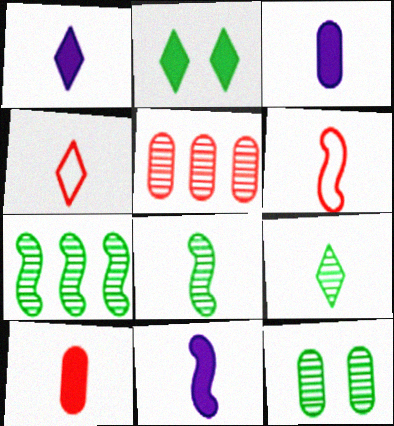[[1, 3, 11], 
[1, 4, 9], 
[3, 4, 8], 
[3, 6, 9], 
[6, 8, 11], 
[7, 9, 12]]